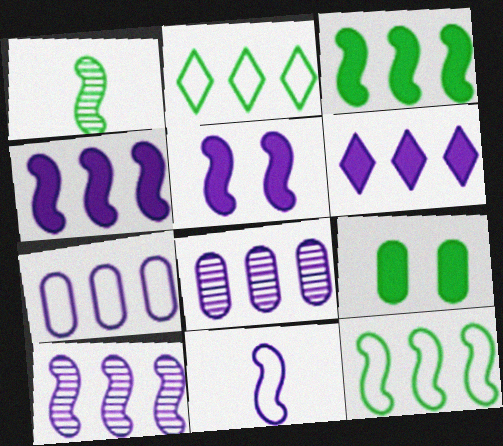[[1, 2, 9], 
[5, 10, 11], 
[6, 7, 10]]